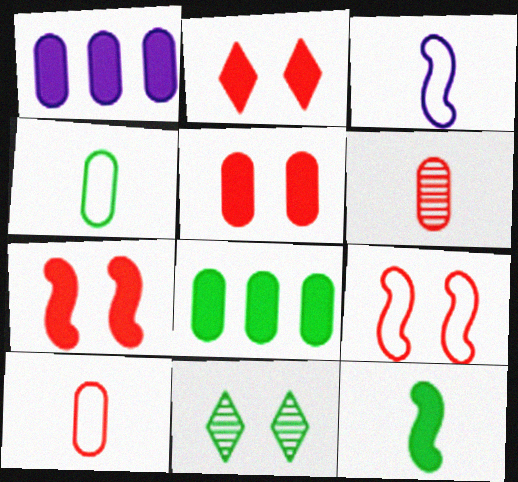[[1, 2, 12], 
[2, 5, 7]]